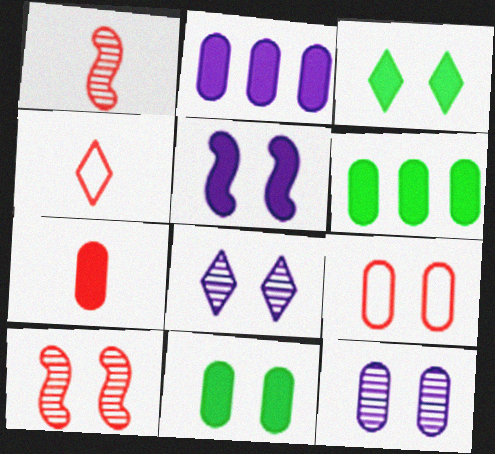[[1, 4, 7], 
[2, 7, 11], 
[9, 11, 12]]